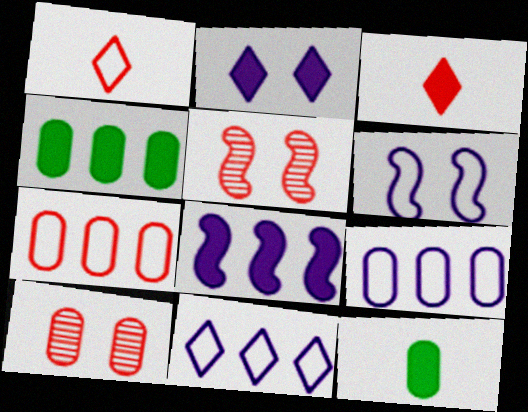[[3, 5, 7], 
[5, 11, 12], 
[9, 10, 12]]